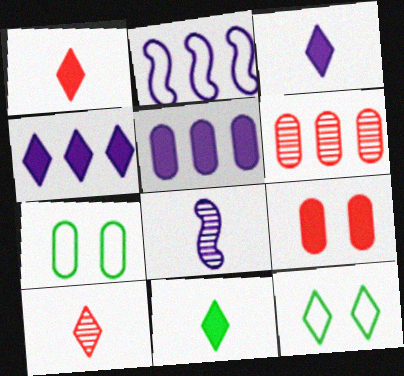[[1, 3, 11], 
[4, 10, 12]]